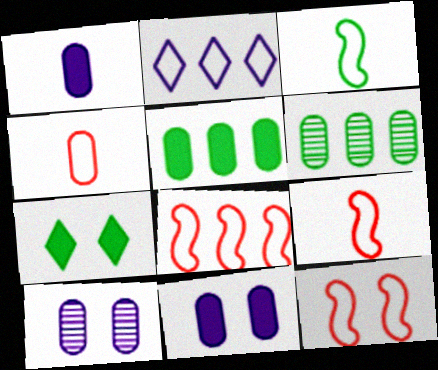[[3, 6, 7], 
[4, 5, 10], 
[4, 6, 11], 
[7, 10, 12], 
[8, 9, 12]]